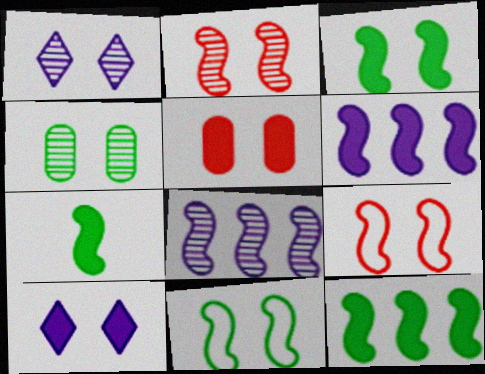[[1, 2, 4], 
[1, 5, 11], 
[3, 5, 10], 
[3, 7, 12], 
[4, 9, 10], 
[7, 8, 9]]